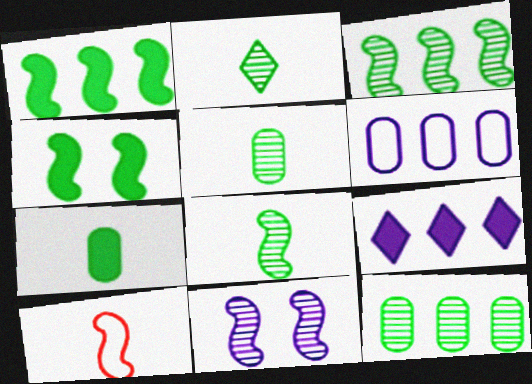[[1, 10, 11], 
[2, 5, 8]]